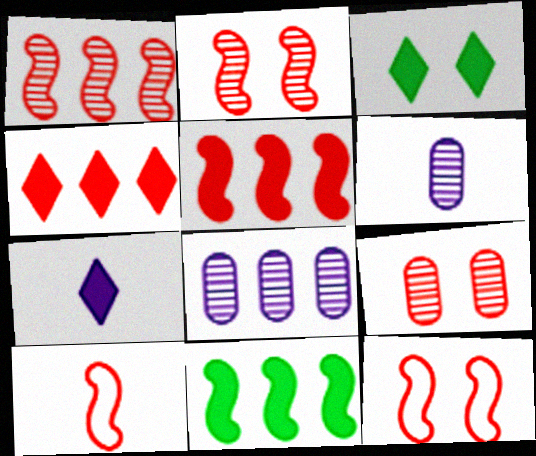[[2, 5, 10], 
[3, 4, 7], 
[3, 8, 10], 
[4, 9, 10]]